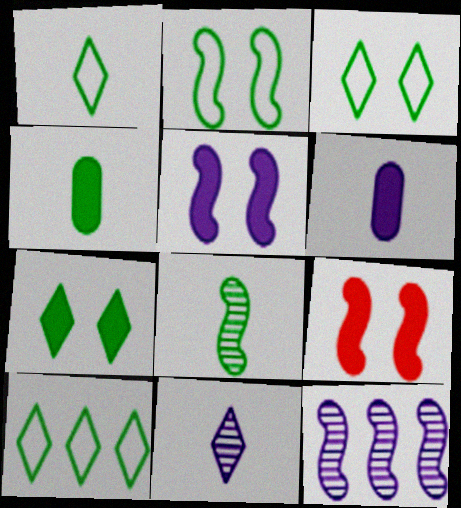[[1, 3, 10], 
[1, 4, 8]]